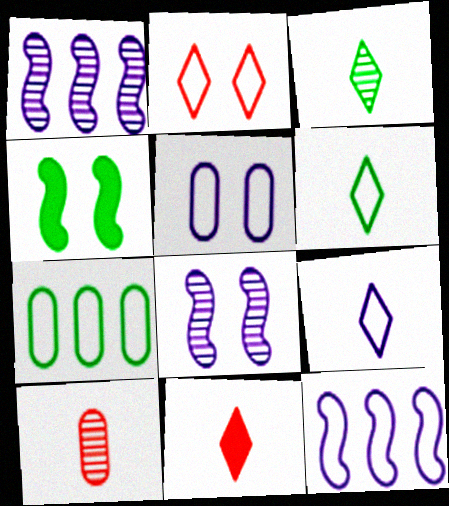[[3, 4, 7], 
[3, 9, 11], 
[5, 9, 12], 
[7, 8, 11]]